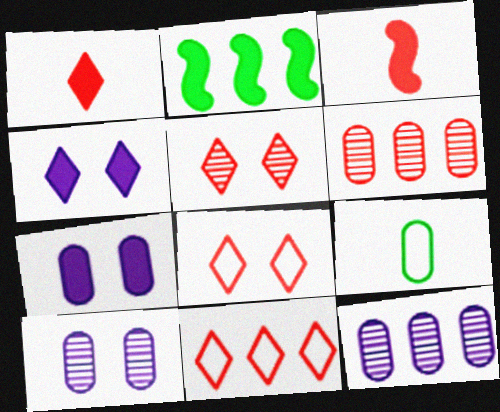[[1, 2, 7], 
[1, 5, 11], 
[2, 11, 12], 
[3, 6, 8], 
[6, 7, 9]]